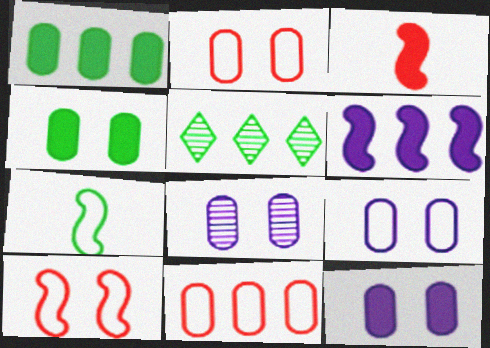[[2, 4, 8], 
[3, 5, 9], 
[4, 5, 7], 
[5, 6, 11], 
[8, 9, 12]]